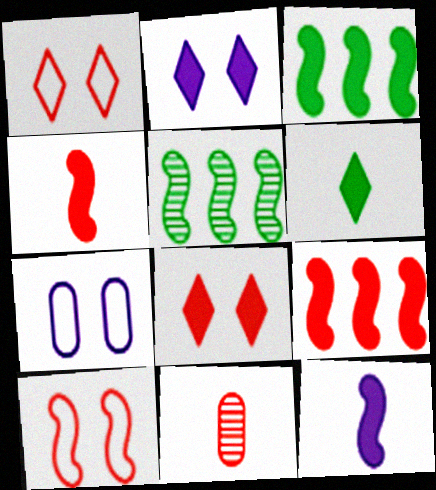[[1, 9, 11], 
[5, 10, 12]]